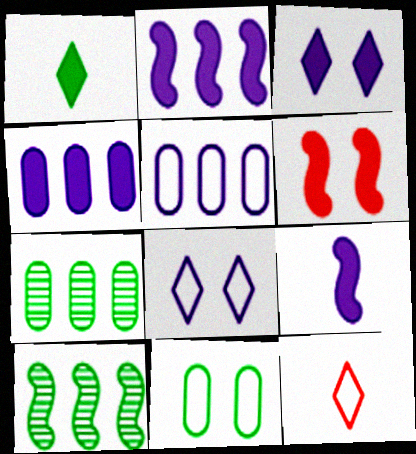[[1, 4, 6], 
[1, 10, 11], 
[3, 4, 9]]